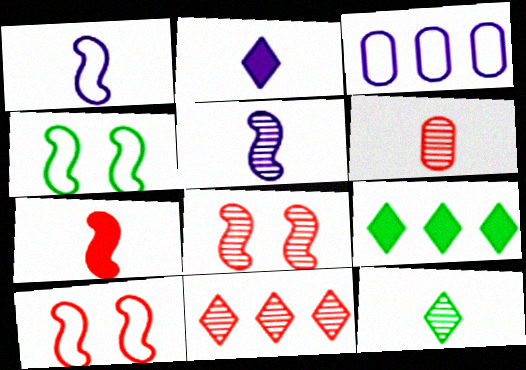[[5, 6, 12], 
[6, 8, 11]]